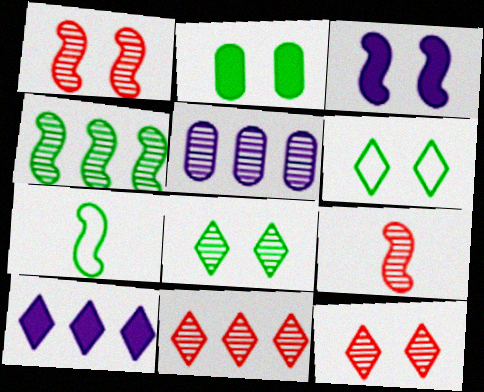[[4, 5, 11], 
[5, 8, 9]]